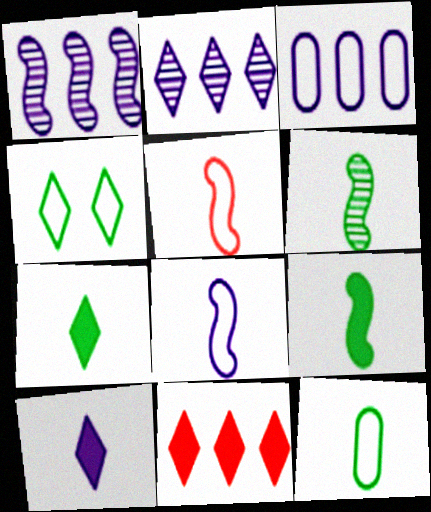[[3, 4, 5], 
[6, 7, 12]]